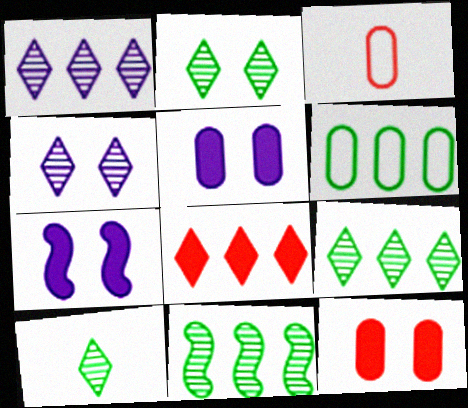[[2, 9, 10], 
[3, 7, 9]]